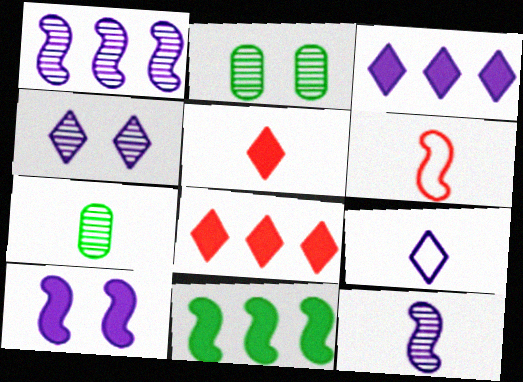[[2, 3, 6], 
[3, 4, 9]]